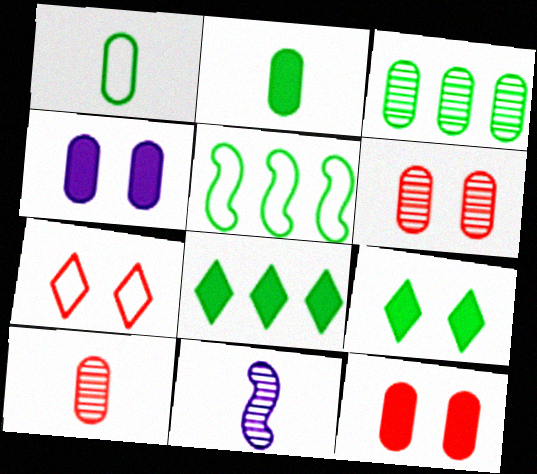[[3, 5, 8]]